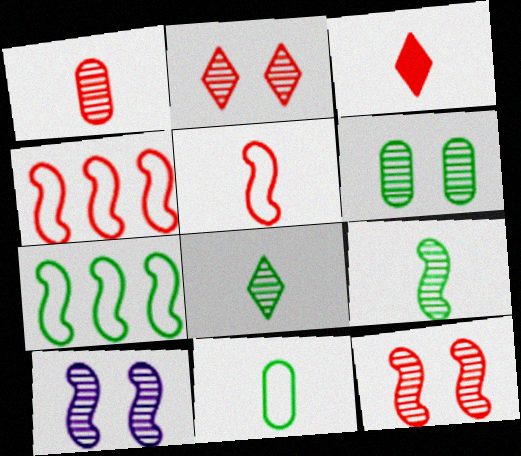[[1, 3, 5], 
[2, 6, 10]]